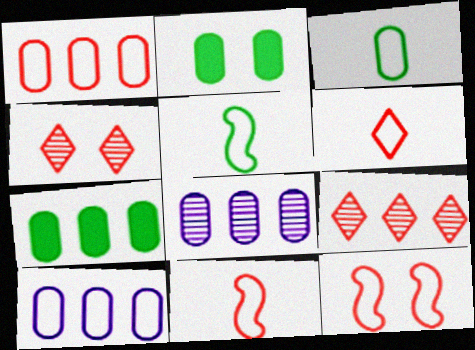[[1, 6, 12], 
[1, 7, 8]]